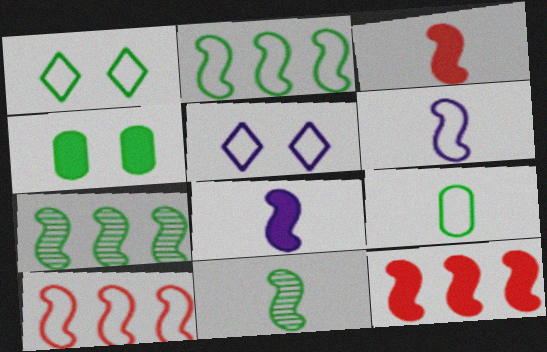[[1, 2, 9], 
[3, 6, 11], 
[5, 9, 10]]